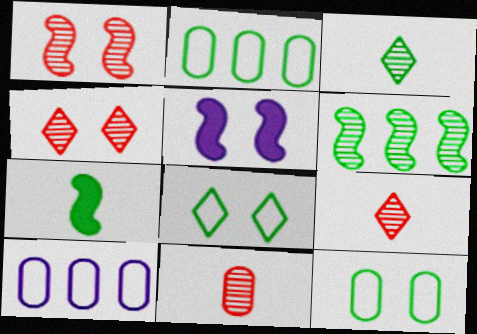[[2, 5, 9], 
[4, 5, 12], 
[4, 7, 10]]